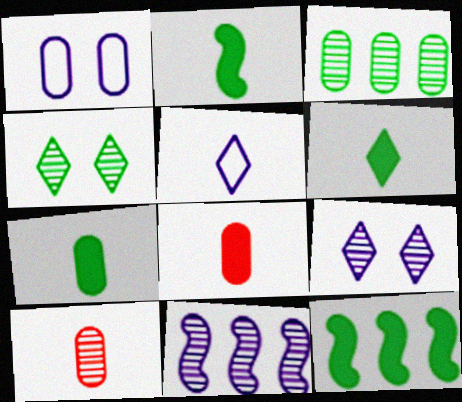[[1, 3, 8], 
[2, 5, 10], 
[2, 6, 7], 
[4, 10, 11]]